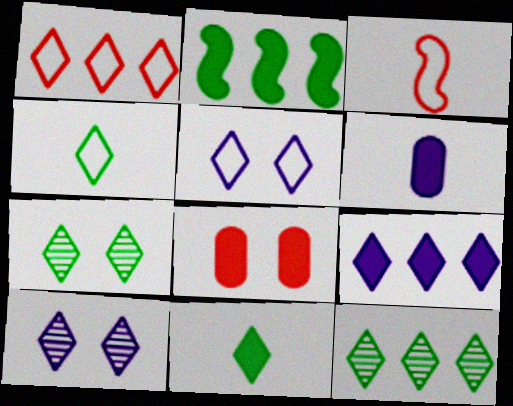[[1, 4, 5], 
[1, 9, 12], 
[1, 10, 11]]